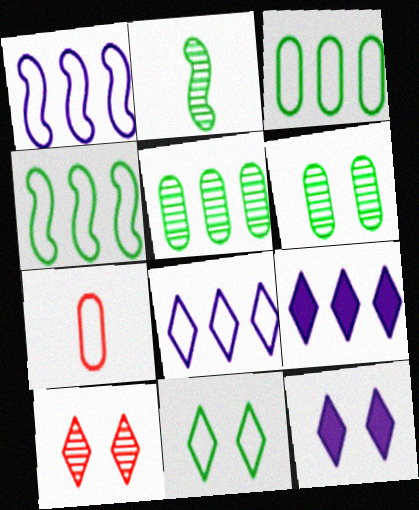[[1, 7, 11], 
[10, 11, 12]]